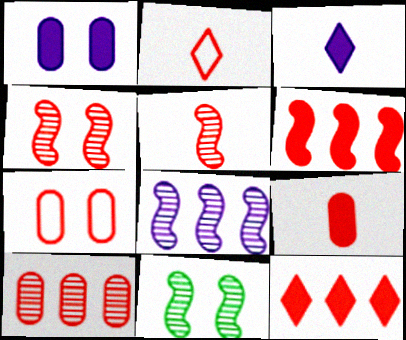[[2, 5, 9], 
[5, 7, 12], 
[5, 8, 11], 
[7, 9, 10]]